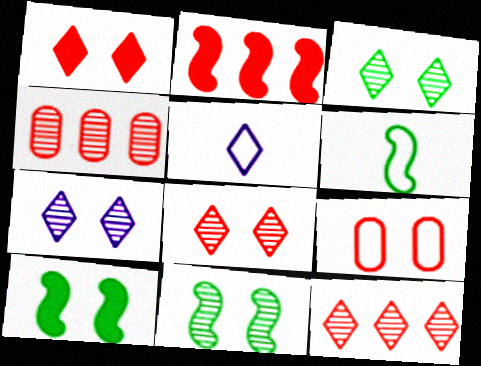[[3, 7, 8], 
[4, 5, 10], 
[7, 9, 10]]